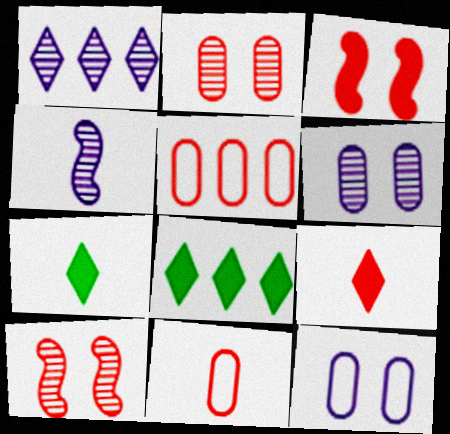[[1, 4, 6], 
[4, 7, 11], 
[5, 9, 10]]